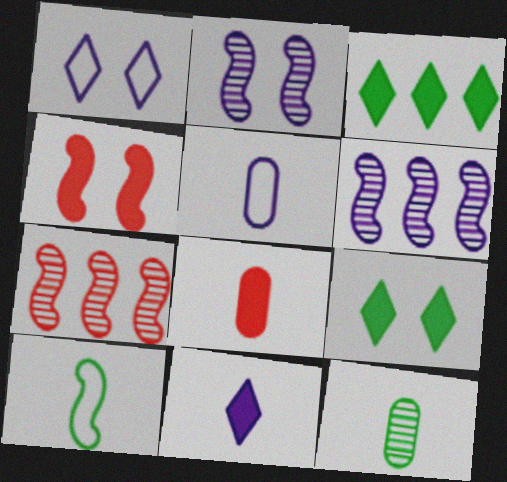[[4, 6, 10], 
[5, 7, 9], 
[5, 8, 12]]